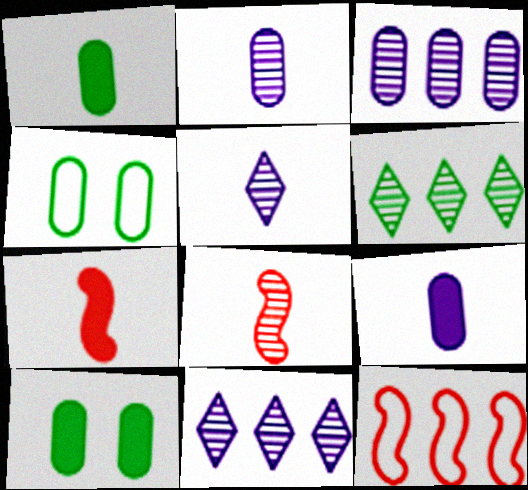[[4, 7, 11], 
[5, 10, 12]]